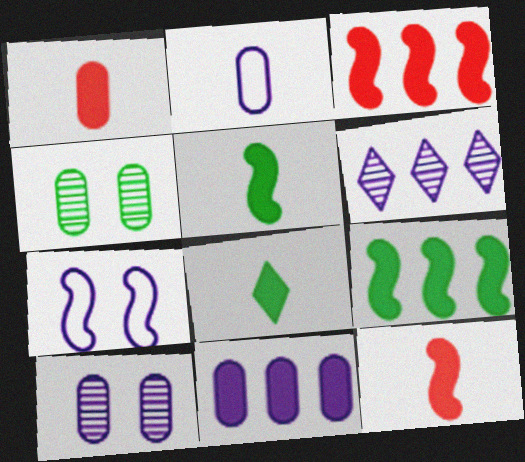[[2, 10, 11]]